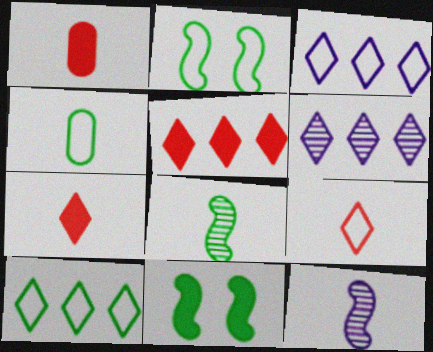[[1, 2, 6], 
[2, 4, 10], 
[4, 7, 12], 
[5, 6, 10]]